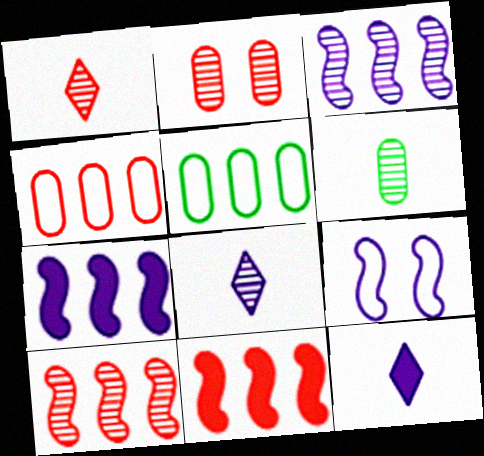[[1, 2, 10]]